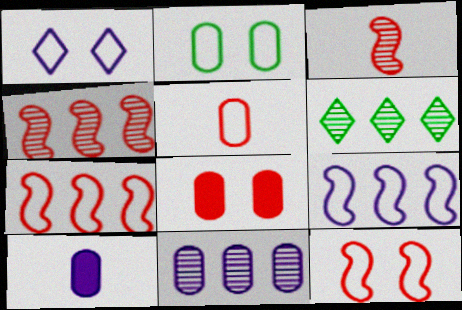[[1, 2, 12], 
[4, 6, 11], 
[6, 10, 12]]